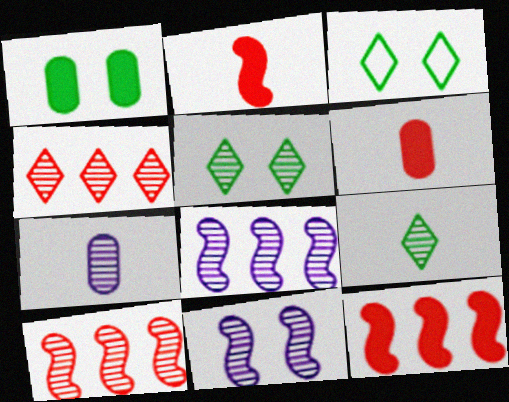[[3, 6, 8], 
[3, 7, 12], 
[5, 7, 10]]